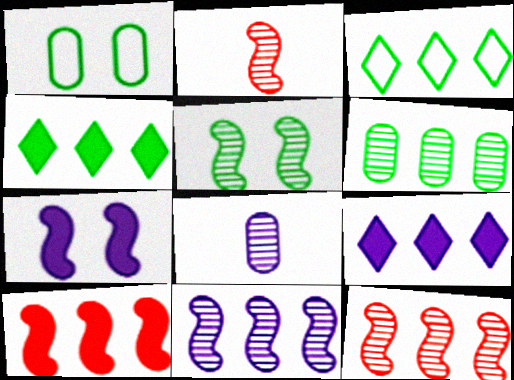[[1, 2, 9], 
[2, 5, 11]]